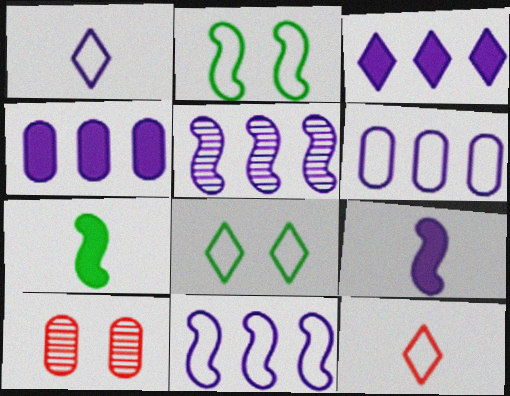[[2, 6, 12], 
[3, 5, 6]]